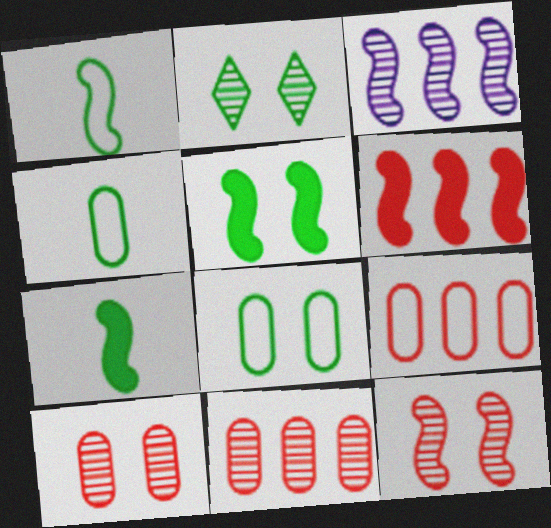[[2, 5, 8]]